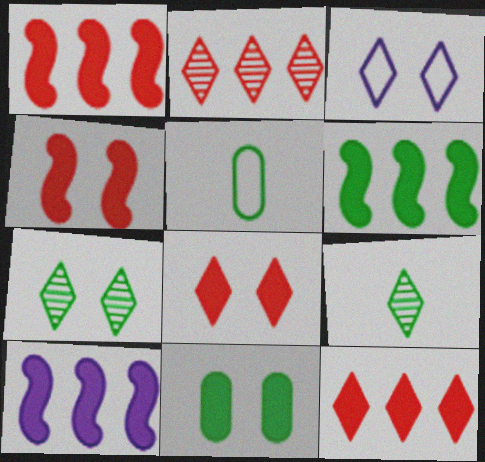[[1, 6, 10], 
[3, 7, 8], 
[3, 9, 12], 
[5, 6, 7]]